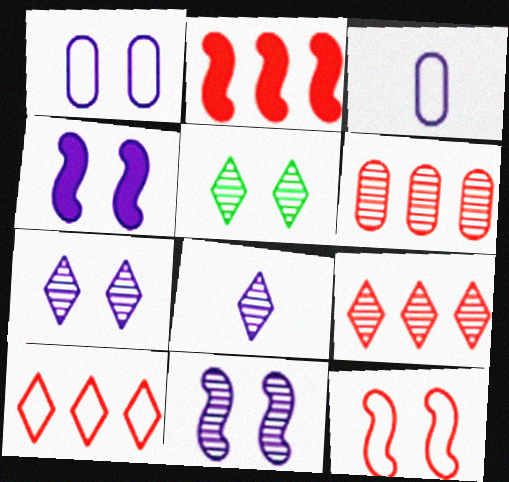[[1, 4, 7], 
[2, 3, 5], 
[2, 6, 10], 
[5, 8, 9]]